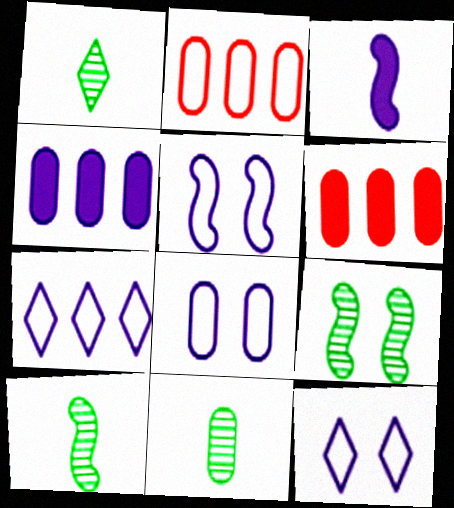[[1, 5, 6], 
[1, 10, 11], 
[5, 8, 12], 
[6, 8, 11], 
[6, 10, 12]]